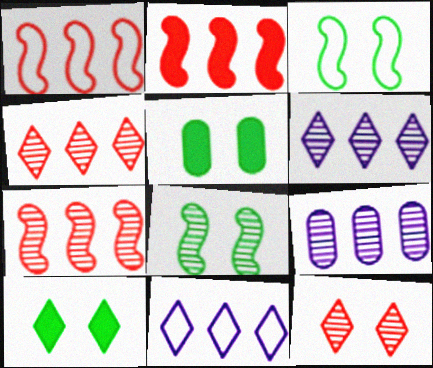[[1, 2, 7]]